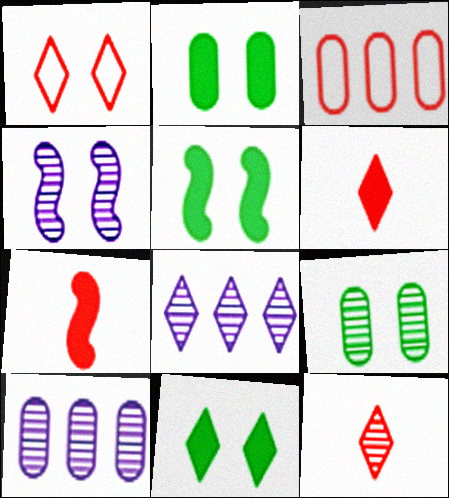[[1, 2, 4], 
[2, 5, 11]]